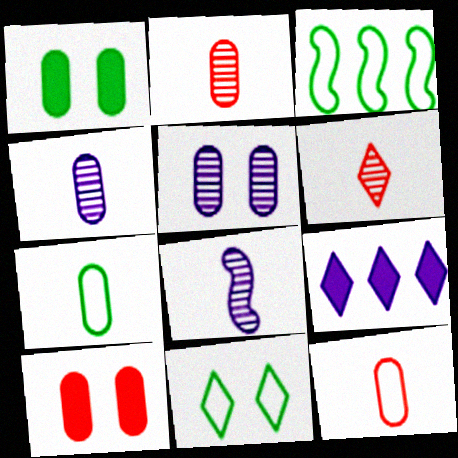[[3, 7, 11], 
[6, 9, 11]]